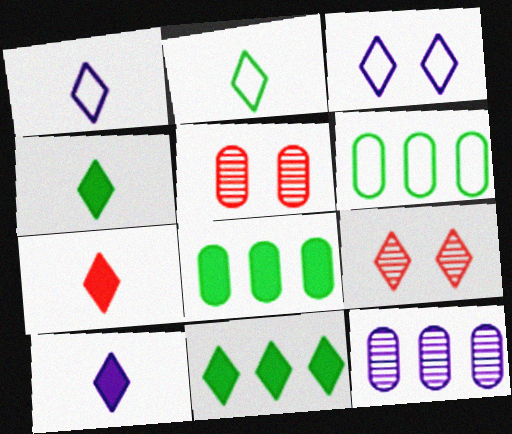[[1, 9, 11], 
[4, 7, 10]]